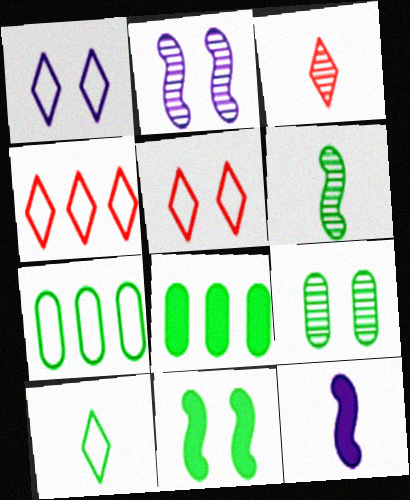[[1, 4, 10], 
[4, 9, 12]]